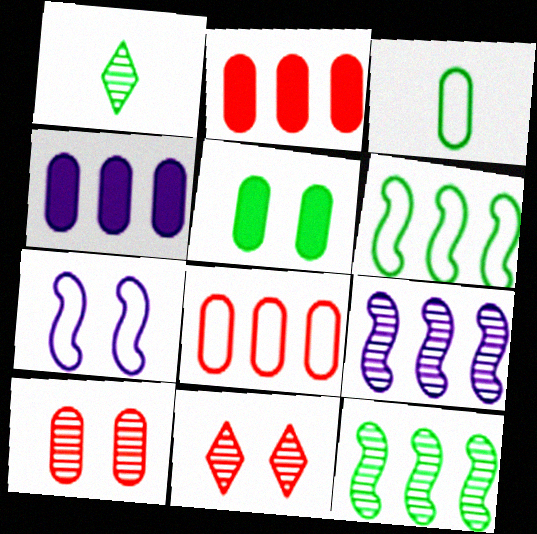[[1, 2, 7], 
[1, 5, 6], 
[1, 9, 10], 
[3, 4, 10], 
[5, 7, 11]]